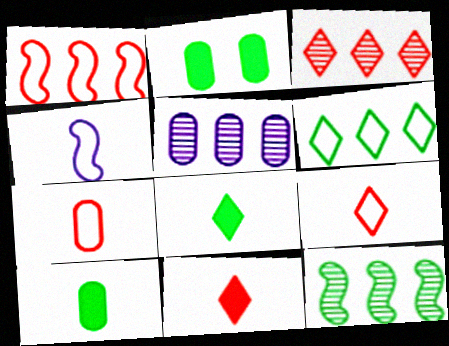[[2, 3, 4], 
[2, 5, 7], 
[3, 5, 12]]